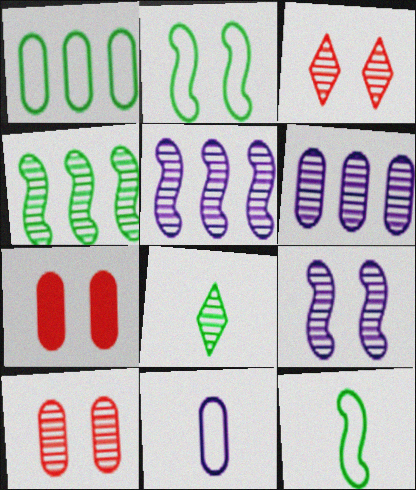[[5, 8, 10]]